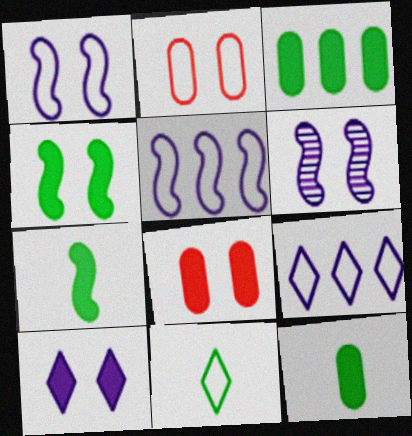[[2, 5, 11], 
[4, 8, 10]]